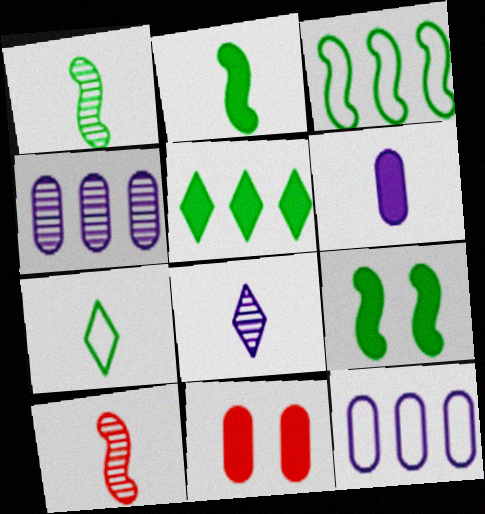[[1, 3, 9], 
[3, 8, 11], 
[6, 7, 10]]